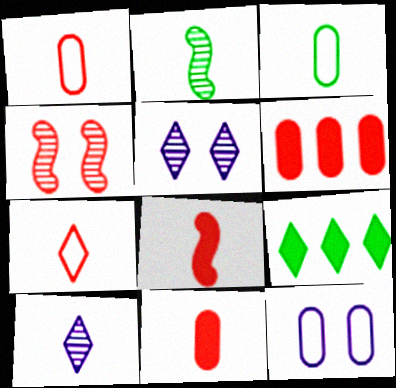[[3, 8, 10], 
[4, 6, 7], 
[5, 7, 9]]